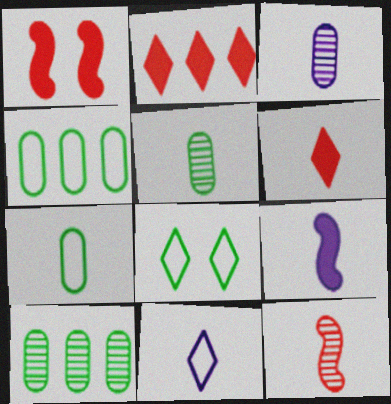[[1, 10, 11], 
[3, 9, 11]]